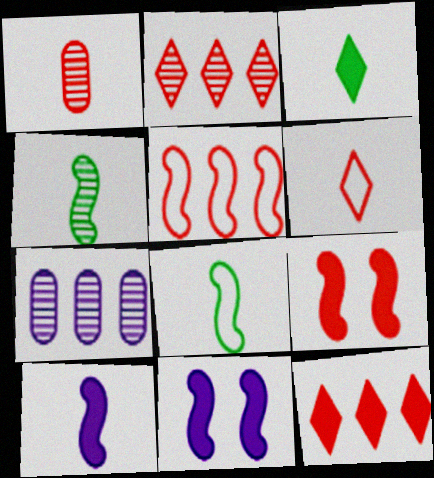[[4, 5, 11]]